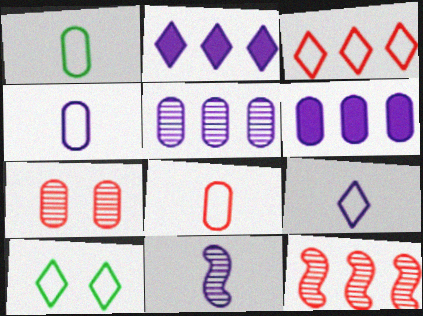[[1, 4, 8], 
[1, 6, 7], 
[3, 9, 10]]